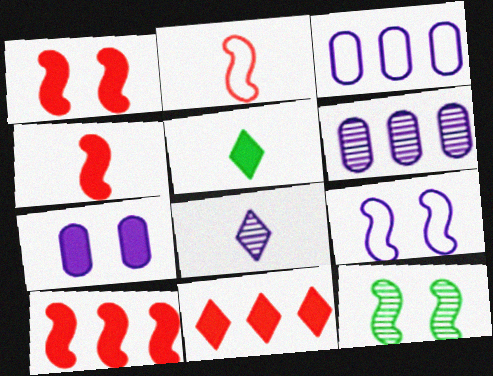[[1, 4, 10], 
[1, 9, 12], 
[5, 7, 10]]